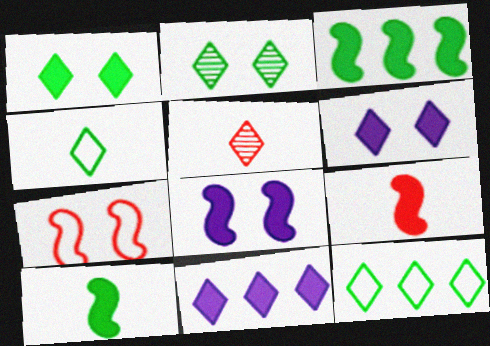[[3, 8, 9], 
[5, 6, 12]]